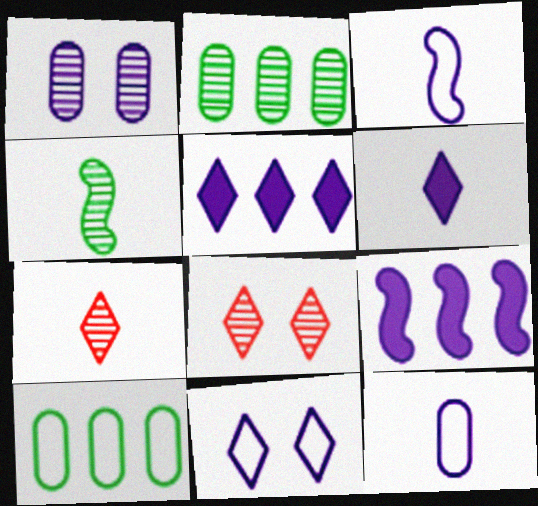[[1, 3, 5]]